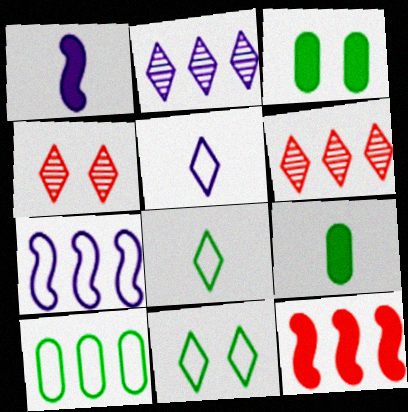[[1, 4, 10], 
[2, 10, 12], 
[4, 7, 9]]